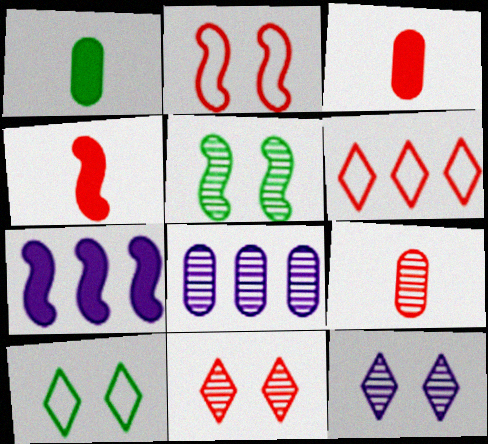[[4, 8, 10], 
[7, 9, 10]]